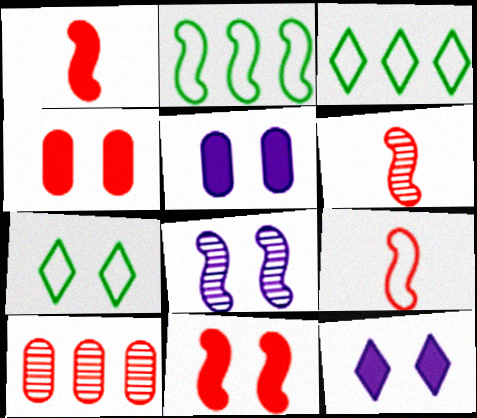[[1, 2, 8], 
[1, 6, 9], 
[3, 5, 6], 
[4, 7, 8]]